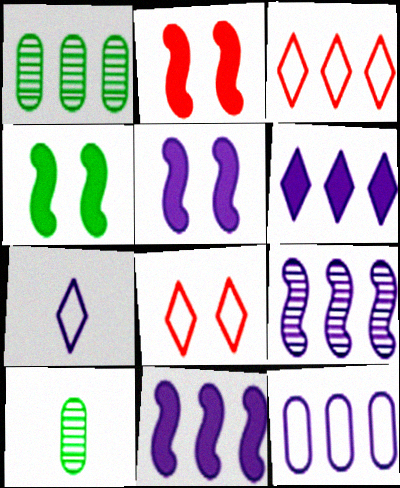[[1, 2, 7], 
[1, 3, 11], 
[2, 4, 5], 
[3, 5, 10], 
[6, 9, 12], 
[8, 10, 11]]